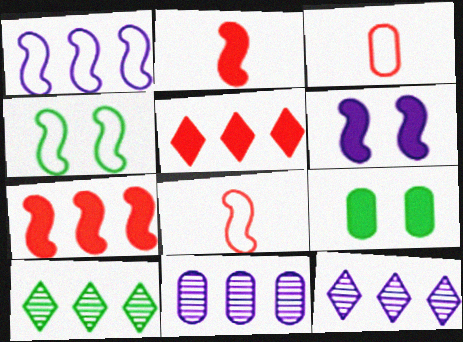[[1, 4, 8], 
[3, 6, 10], 
[3, 9, 11], 
[8, 9, 12]]